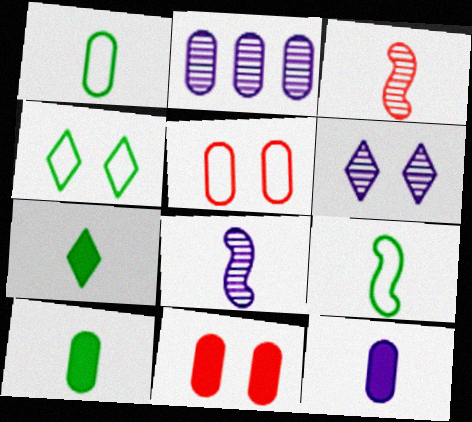[[1, 2, 11], 
[2, 5, 10], 
[2, 6, 8]]